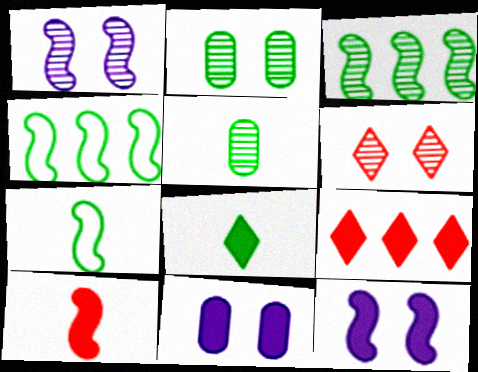[[1, 2, 6], 
[1, 4, 10], 
[2, 4, 8], 
[5, 7, 8]]